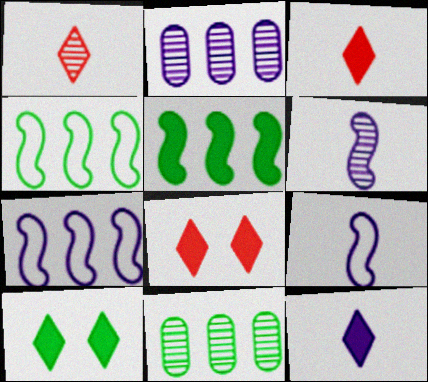[[8, 9, 11]]